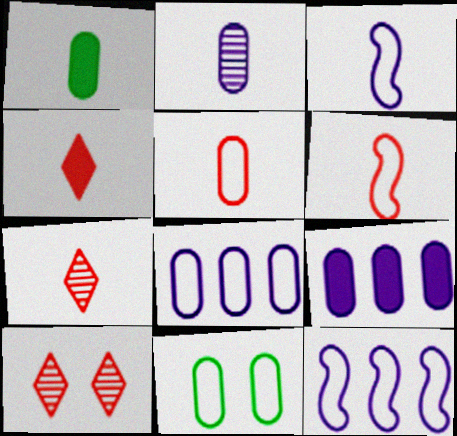[[1, 2, 5], 
[1, 3, 7], 
[1, 10, 12], 
[5, 8, 11]]